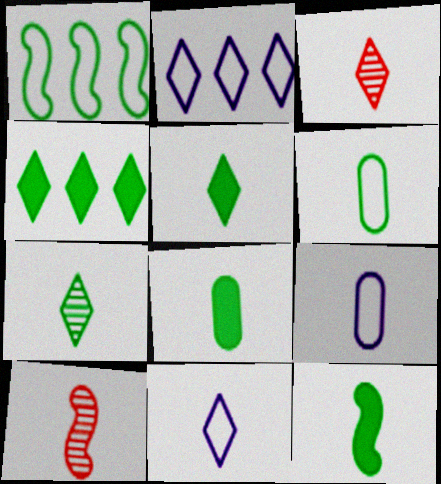[[3, 5, 11], 
[3, 9, 12], 
[5, 8, 12], 
[5, 9, 10], 
[6, 7, 12], 
[8, 10, 11]]